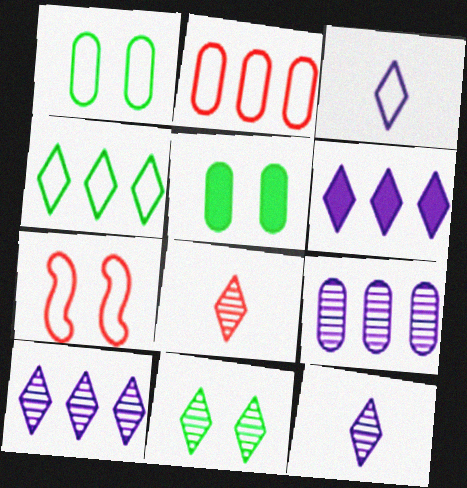[[8, 10, 11]]